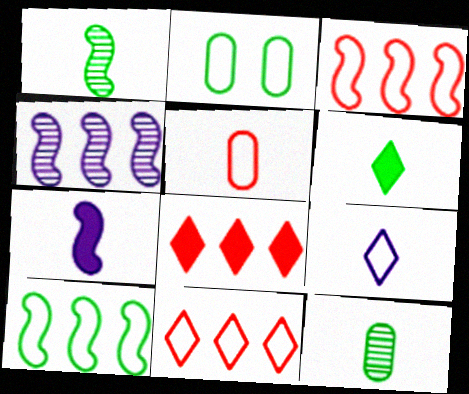[[2, 3, 9]]